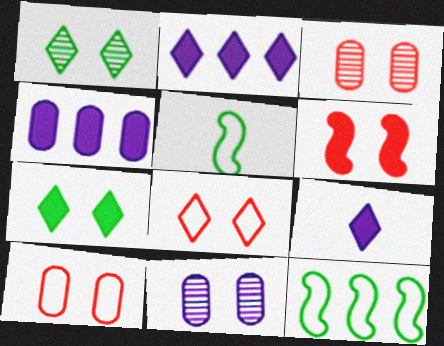[[2, 3, 5], 
[3, 6, 8], 
[3, 9, 12]]